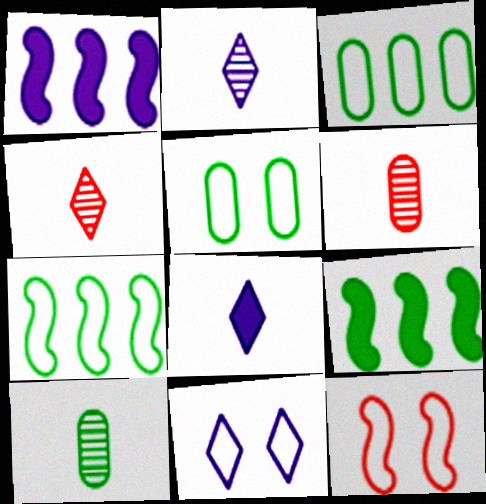[[1, 4, 5], 
[5, 11, 12], 
[6, 9, 11]]